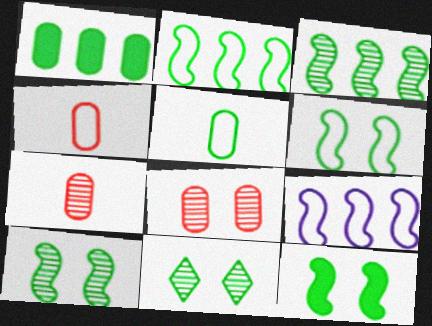[[6, 10, 12]]